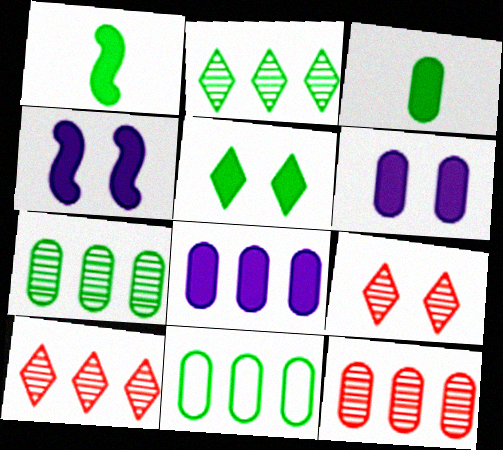[[8, 11, 12]]